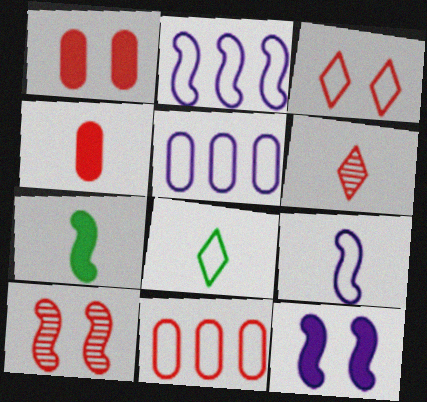[[1, 3, 10], 
[2, 7, 10]]